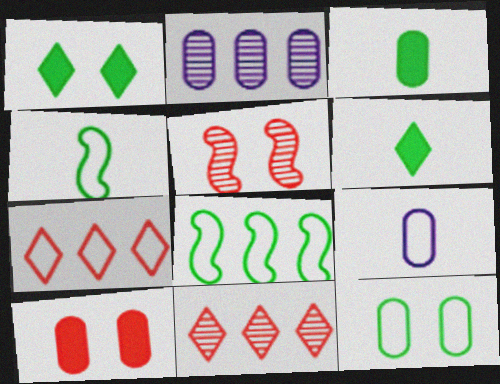[]